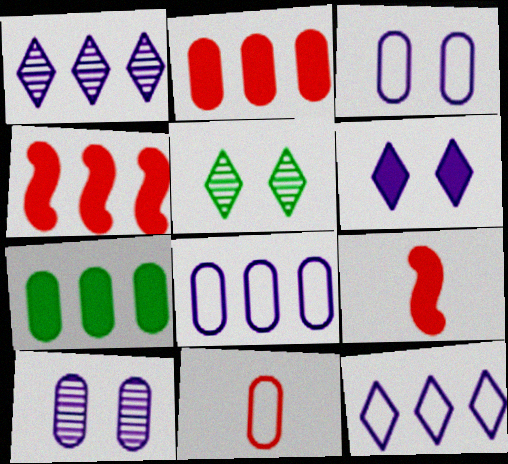[[5, 8, 9], 
[6, 7, 9], 
[7, 10, 11]]